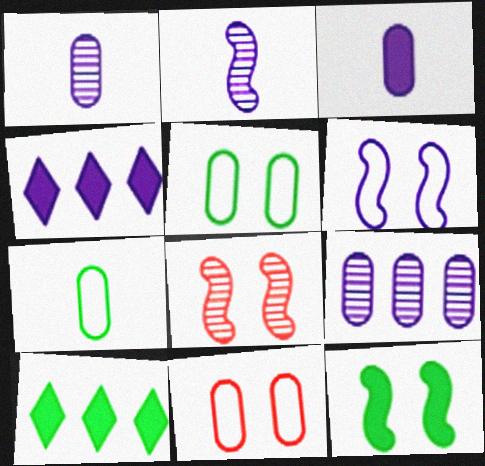[[1, 4, 6], 
[2, 10, 11], 
[4, 7, 8], 
[6, 8, 12]]